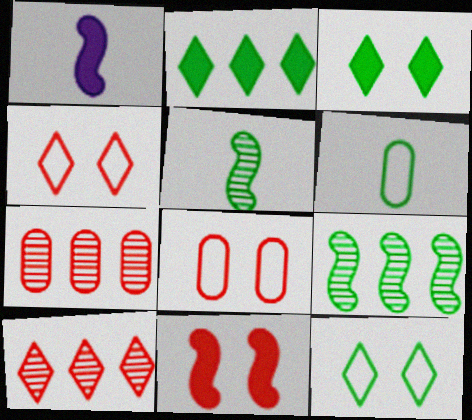[[1, 7, 12], 
[3, 6, 9]]